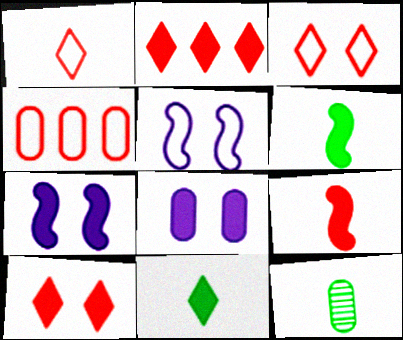[[2, 5, 12], 
[2, 6, 8], 
[4, 8, 12]]